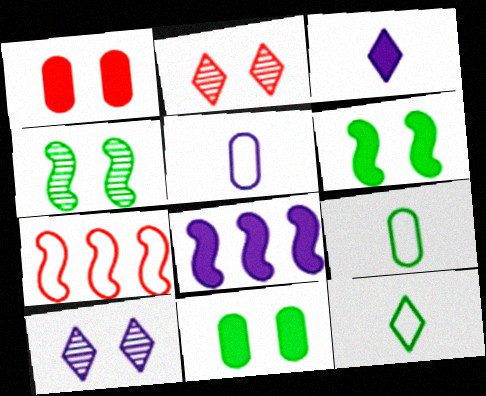[[2, 8, 9], 
[5, 8, 10]]